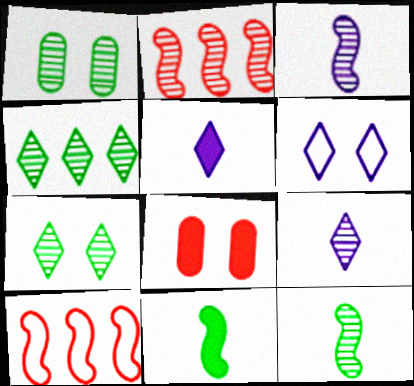[[1, 2, 9], 
[1, 4, 12], 
[1, 5, 10]]